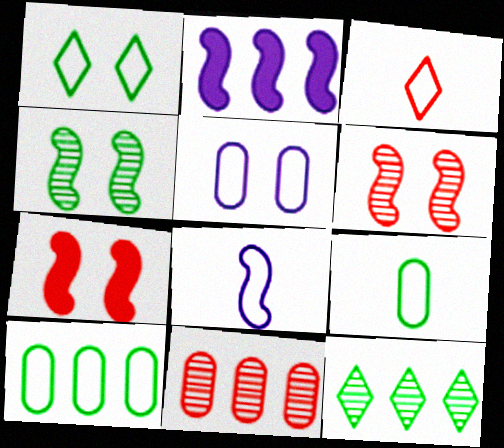[[3, 7, 11], 
[3, 8, 9]]